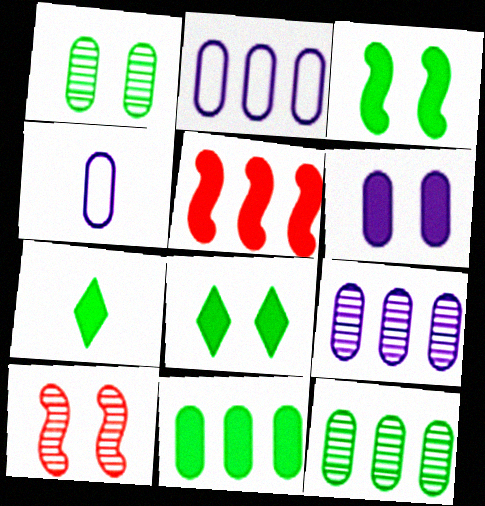[[2, 7, 10], 
[3, 7, 11], 
[4, 6, 9], 
[5, 6, 7]]